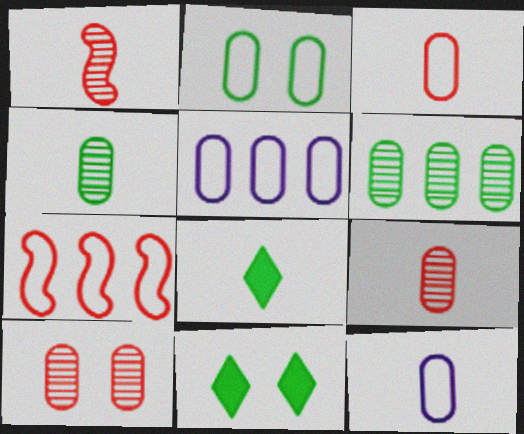[[1, 5, 11], 
[1, 8, 12], 
[2, 3, 5]]